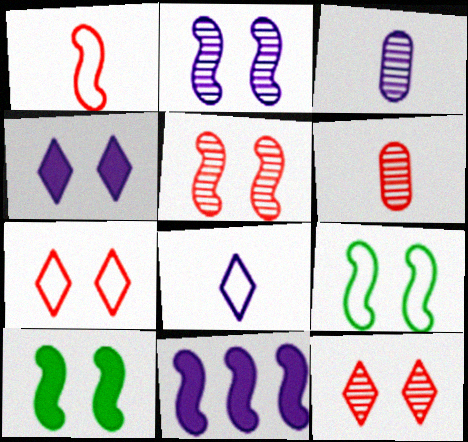[]